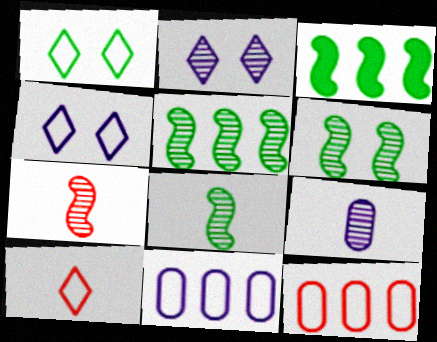[[5, 6, 8]]